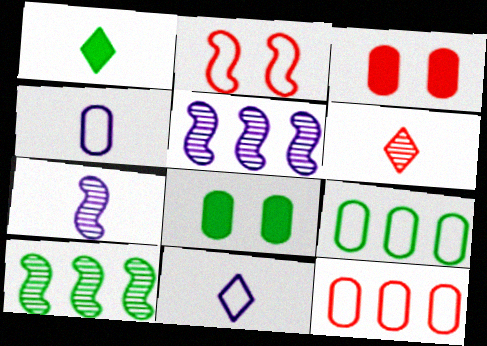[[1, 6, 11], 
[2, 9, 11], 
[3, 10, 11]]